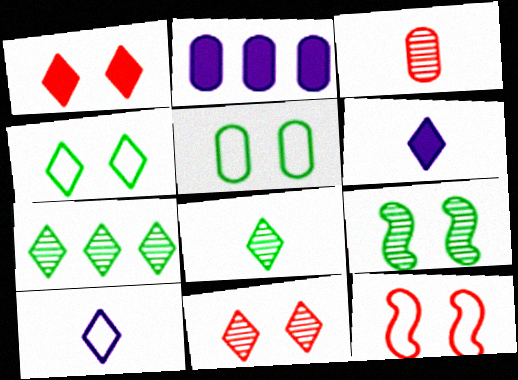[[1, 7, 10], 
[2, 3, 5], 
[2, 8, 12]]